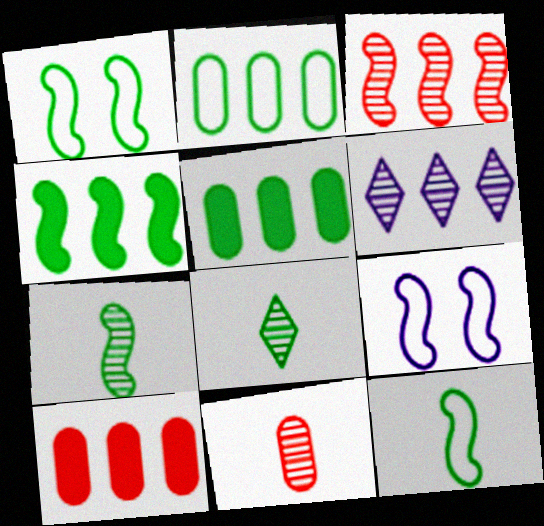[[1, 4, 7], 
[1, 5, 8], 
[8, 9, 10]]